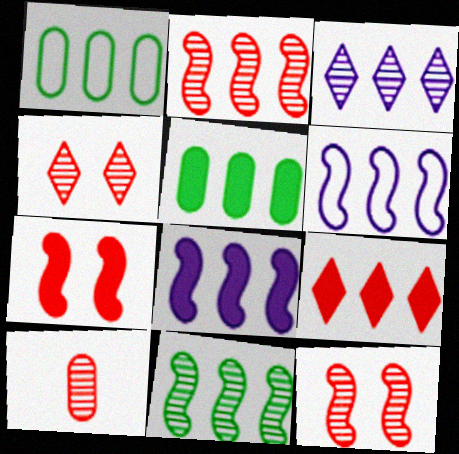[[2, 4, 10], 
[5, 8, 9]]